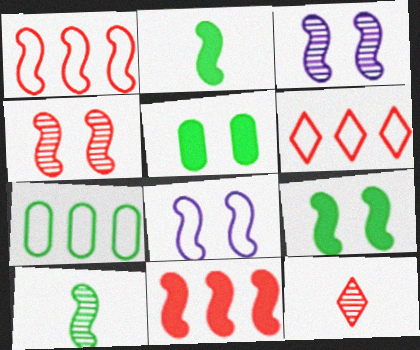[[1, 2, 3], 
[4, 8, 9], 
[8, 10, 11]]